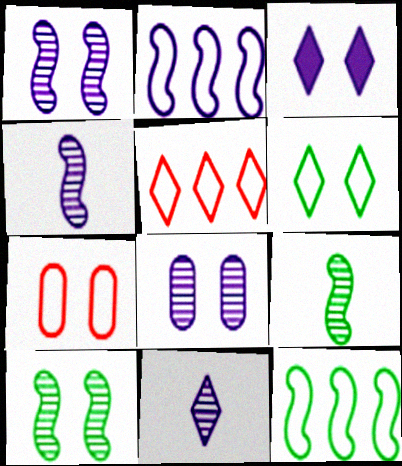[[3, 7, 10]]